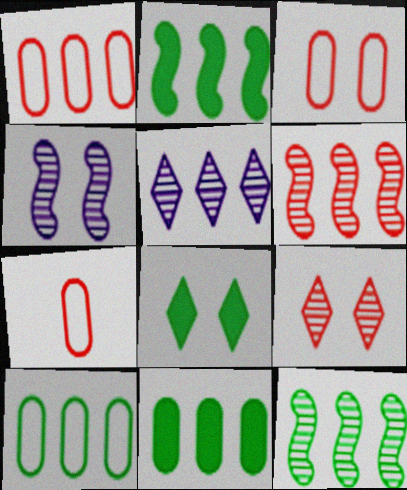[[1, 2, 5], 
[1, 3, 7], 
[3, 4, 8]]